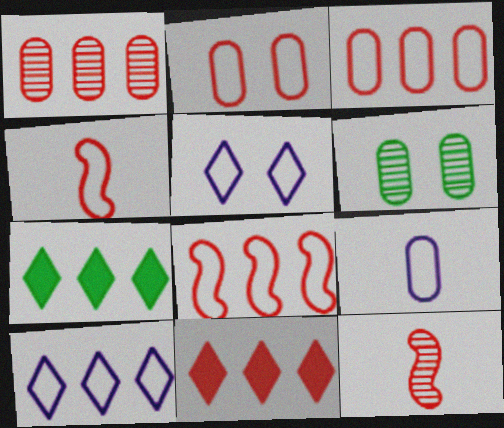[[1, 8, 11], 
[2, 11, 12]]